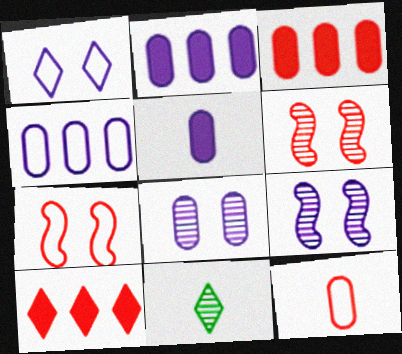[[1, 10, 11], 
[2, 7, 11], 
[4, 5, 8], 
[6, 10, 12]]